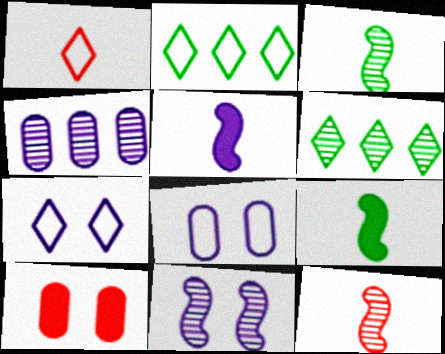[[1, 2, 7], 
[4, 5, 7]]